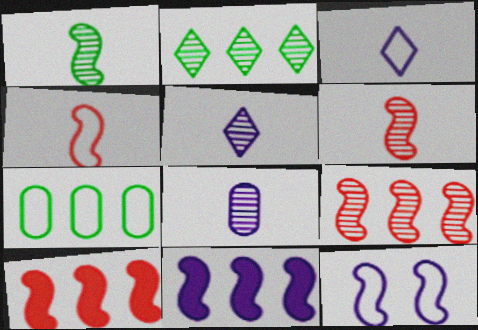[[1, 10, 12]]